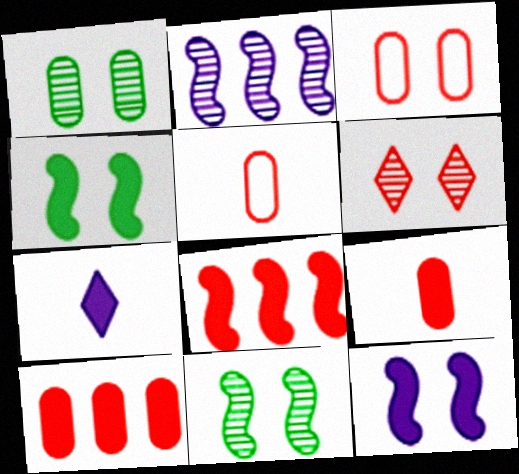[[4, 7, 10], 
[5, 6, 8]]